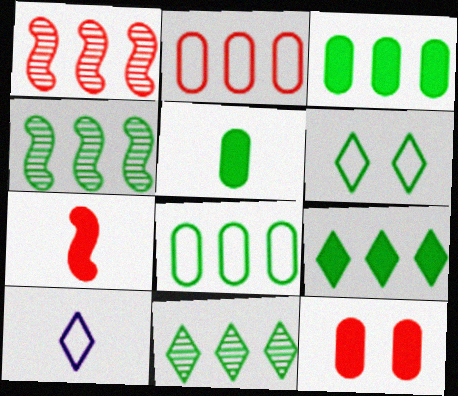[[4, 5, 6], 
[4, 8, 9], 
[4, 10, 12]]